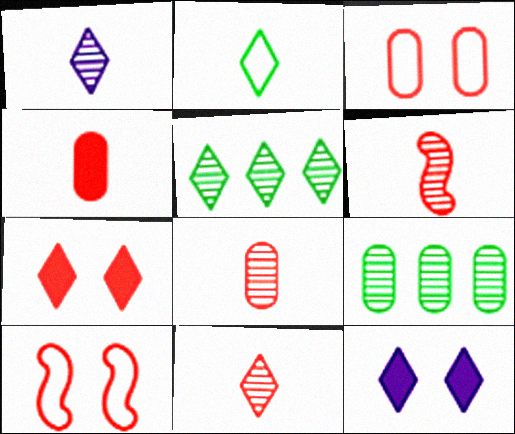[[6, 8, 11]]